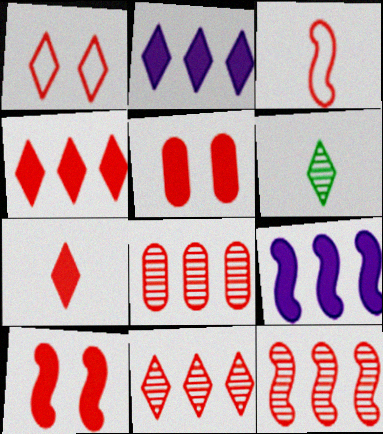[[1, 2, 6], 
[1, 7, 11], 
[3, 5, 11], 
[3, 10, 12], 
[8, 11, 12]]